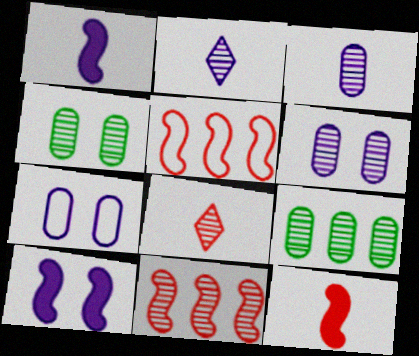[[2, 4, 11]]